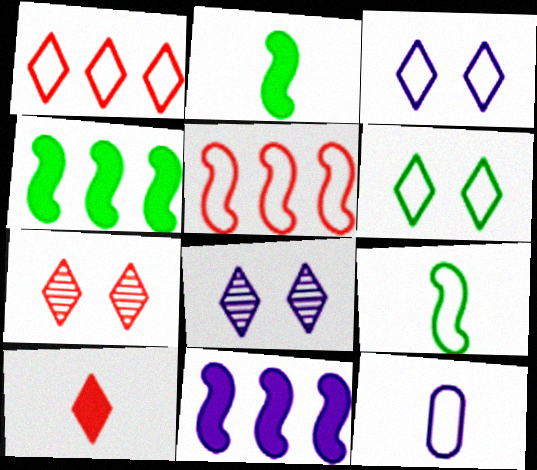[[1, 7, 10], 
[4, 7, 12], 
[5, 6, 12], 
[8, 11, 12]]